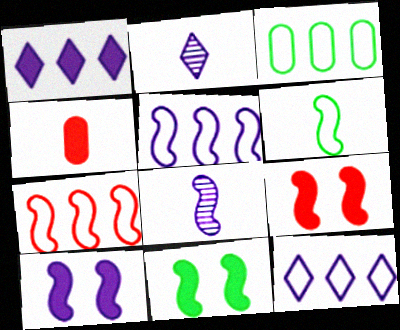[[1, 4, 11], 
[2, 3, 9], 
[2, 4, 6], 
[3, 7, 12], 
[5, 8, 10], 
[7, 8, 11], 
[9, 10, 11]]